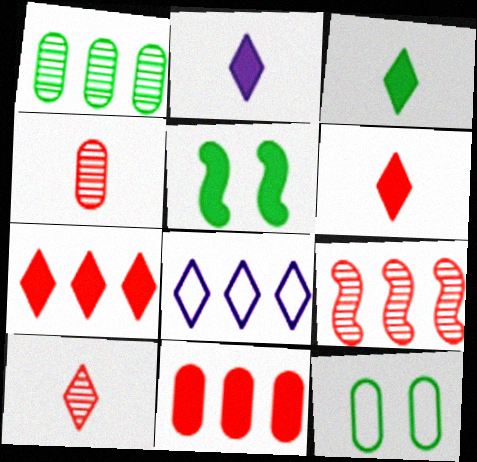[[2, 3, 6], 
[2, 5, 11], 
[2, 9, 12], 
[4, 5, 8]]